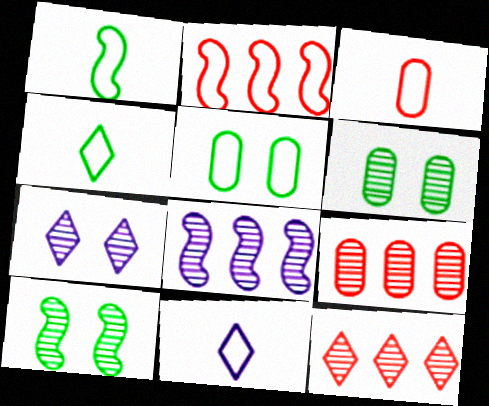[[1, 3, 11], 
[2, 5, 11]]